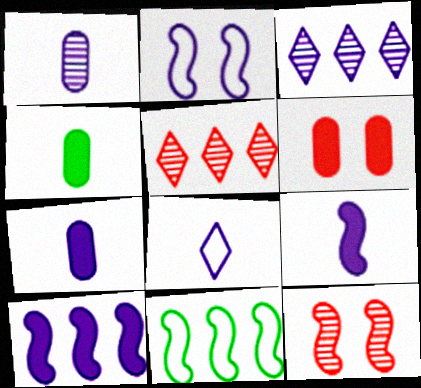[[1, 8, 9], 
[2, 3, 7], 
[2, 4, 5], 
[9, 11, 12]]